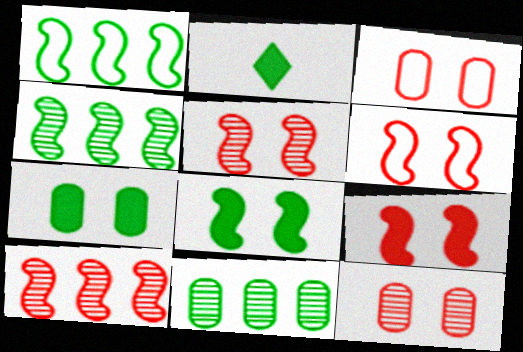[[5, 6, 9]]